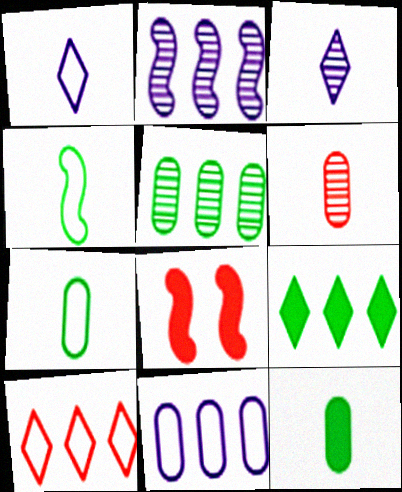[[1, 5, 8], 
[2, 4, 8], 
[6, 8, 10]]